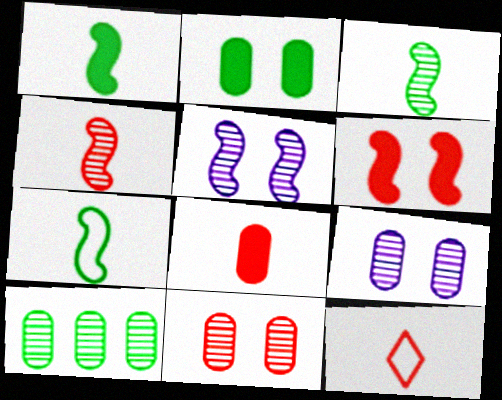[[1, 3, 7], 
[4, 8, 12]]